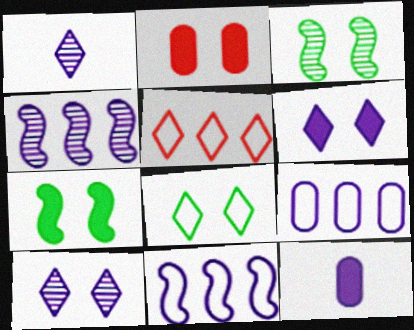[[2, 6, 7], 
[3, 5, 12], 
[10, 11, 12]]